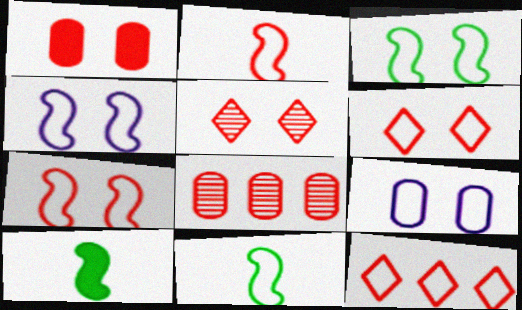[[1, 5, 7], 
[3, 4, 7], 
[3, 6, 9], 
[9, 11, 12]]